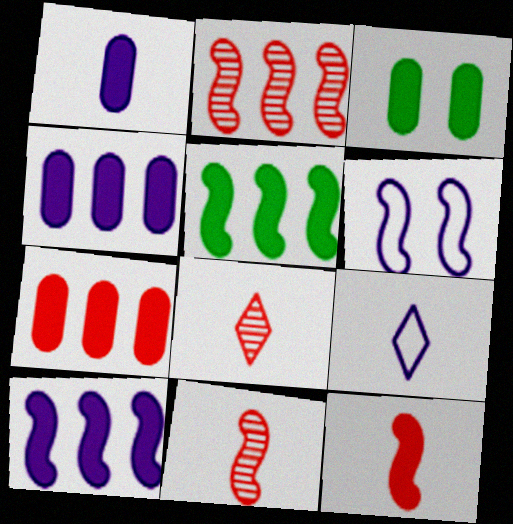[[1, 3, 7], 
[2, 3, 9], 
[5, 6, 11]]